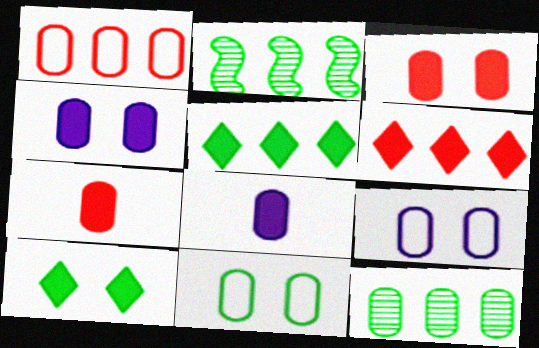[[7, 9, 12]]